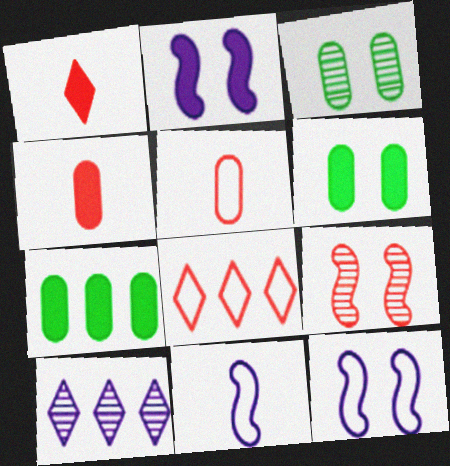[[1, 2, 7], 
[4, 8, 9]]